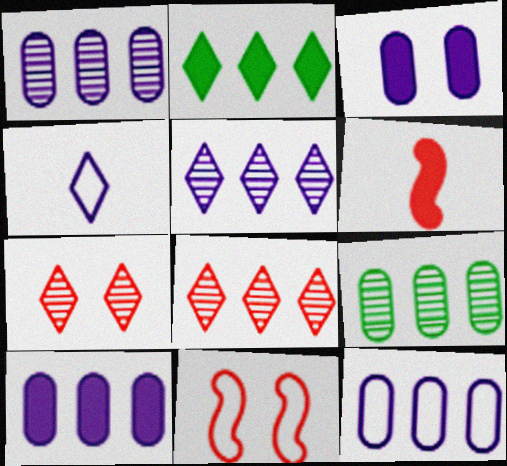[[1, 10, 12], 
[2, 3, 6], 
[2, 4, 7]]